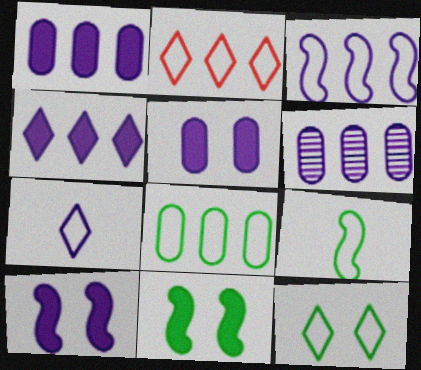[[2, 3, 8], 
[2, 7, 12], 
[3, 4, 6], 
[6, 7, 10], 
[8, 9, 12]]